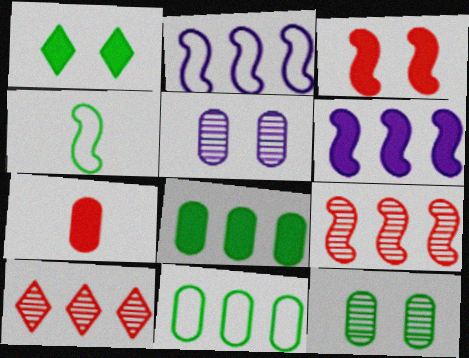[[1, 6, 7], 
[2, 8, 10], 
[5, 7, 11], 
[6, 10, 11]]